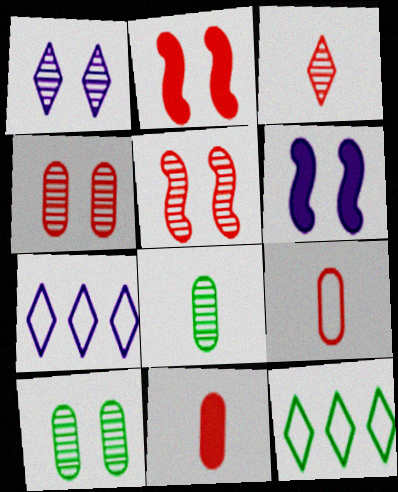[[1, 5, 10], 
[2, 7, 8]]